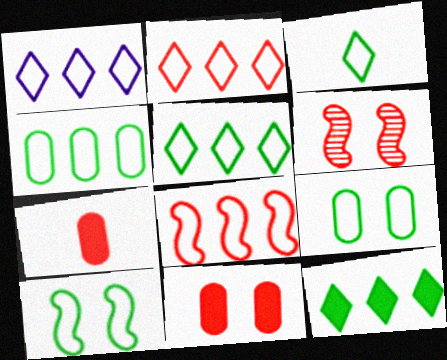[[1, 2, 5], 
[1, 4, 8], 
[2, 6, 7], 
[3, 4, 10]]